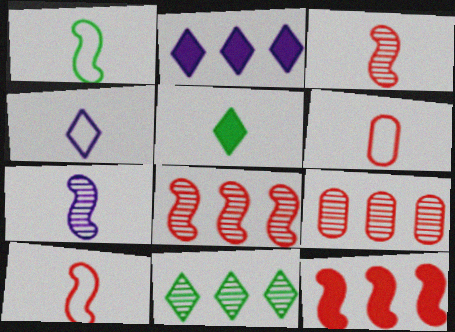[[1, 4, 6], 
[5, 6, 7]]